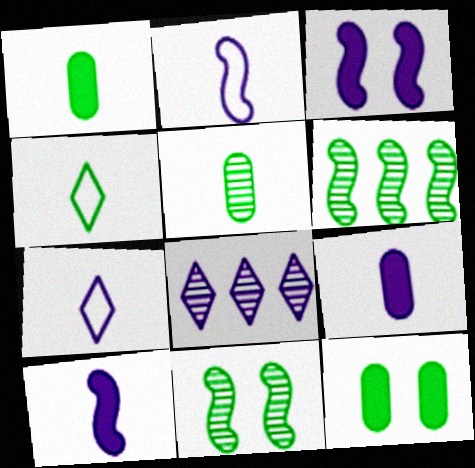[[4, 6, 12]]